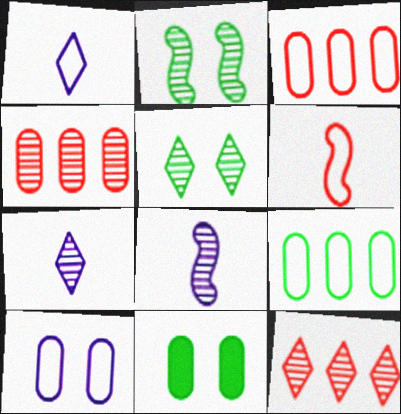[[2, 4, 7], 
[4, 5, 8], 
[5, 7, 12]]